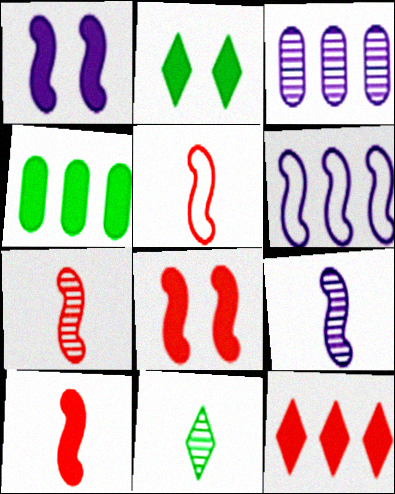[[1, 6, 9], 
[2, 3, 5], 
[5, 7, 10]]